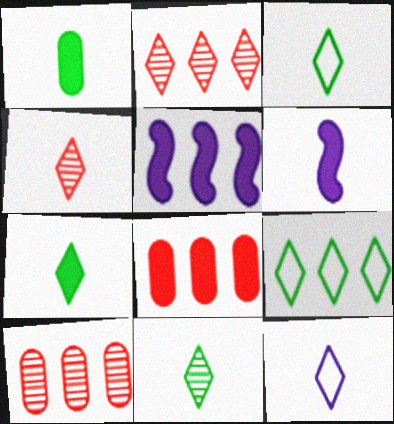[[3, 7, 11], 
[4, 7, 12], 
[5, 9, 10]]